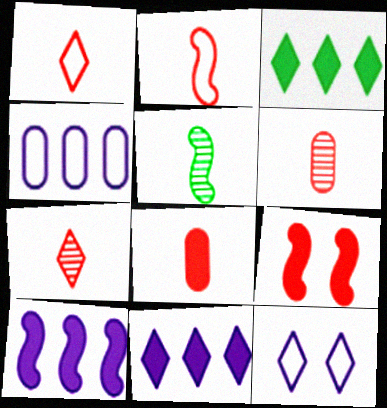[[2, 7, 8], 
[3, 7, 12]]